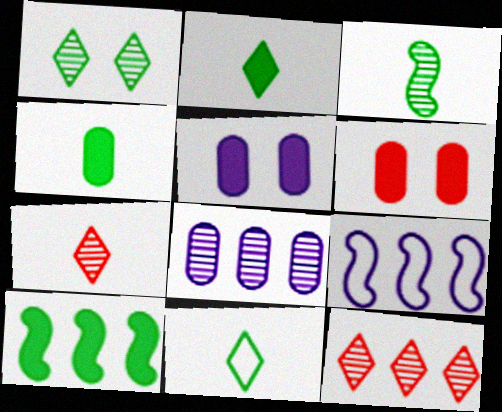[[3, 4, 11]]